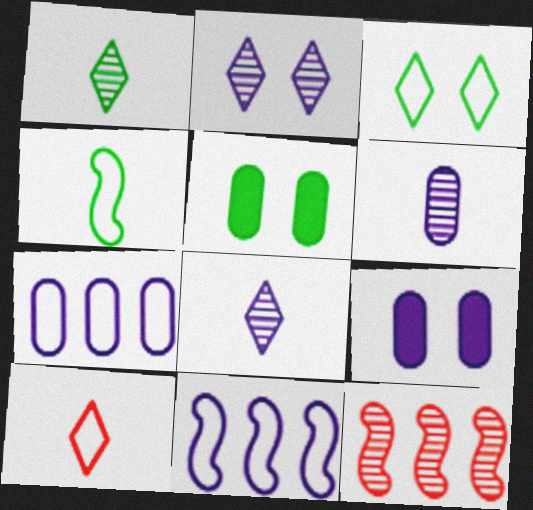[[6, 7, 9], 
[8, 9, 11]]